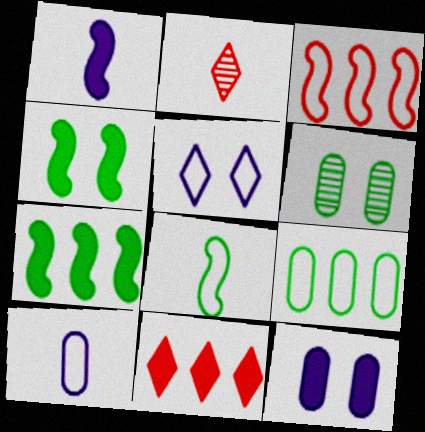[]